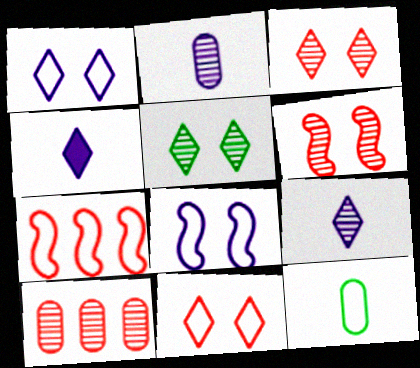[[1, 7, 12]]